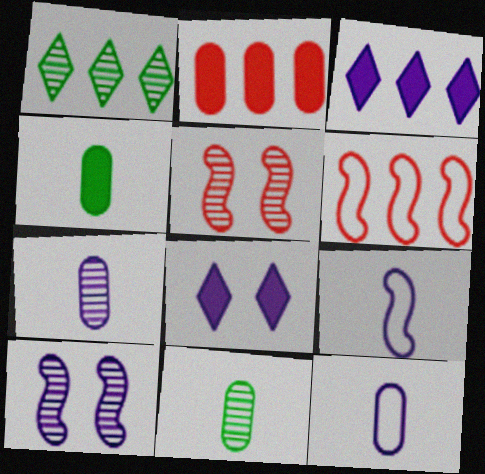[[1, 5, 7], 
[3, 10, 12], 
[6, 8, 11]]